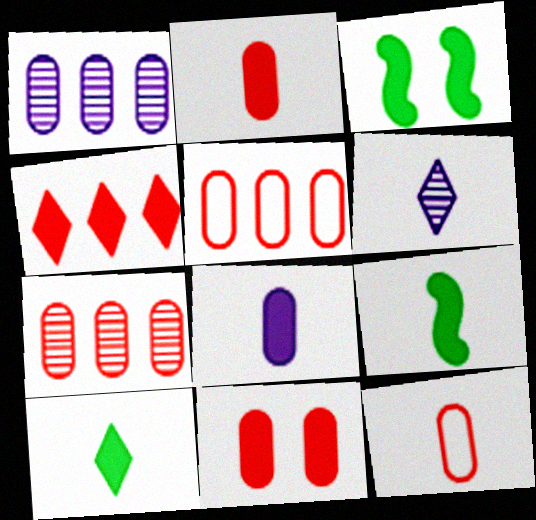[[3, 4, 8], 
[3, 5, 6], 
[6, 9, 12], 
[7, 11, 12]]